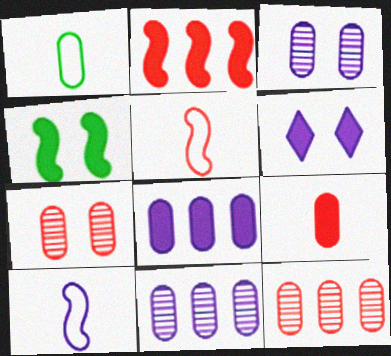[[1, 7, 8], 
[6, 10, 11]]